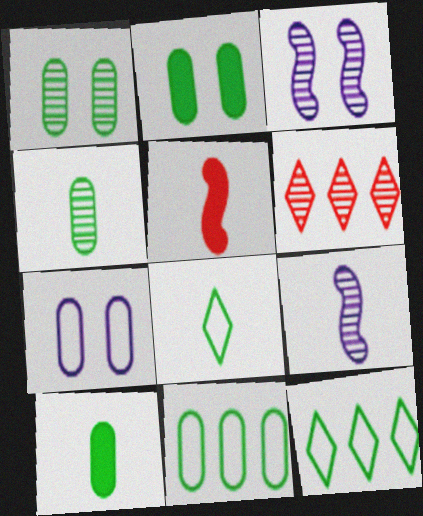[[1, 6, 9], 
[1, 10, 11], 
[2, 4, 11], 
[3, 4, 6]]